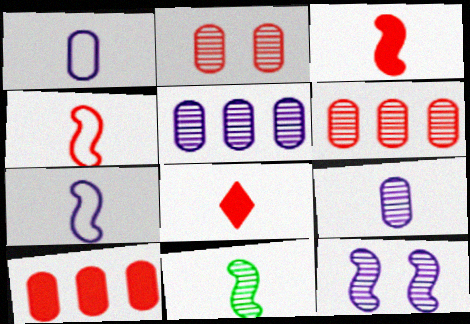[[1, 8, 11], 
[3, 7, 11]]